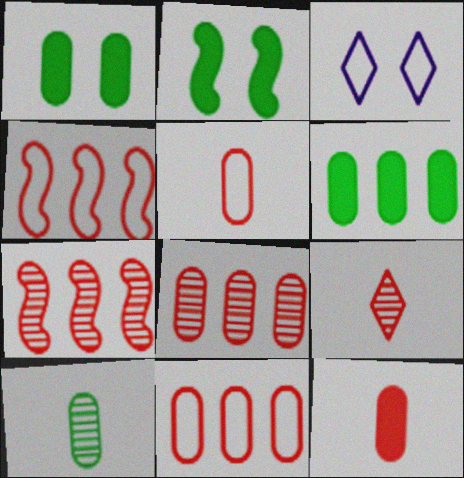[]